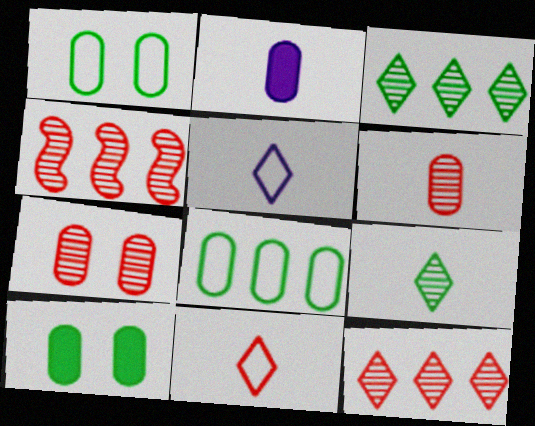[[2, 7, 8], 
[4, 5, 10]]